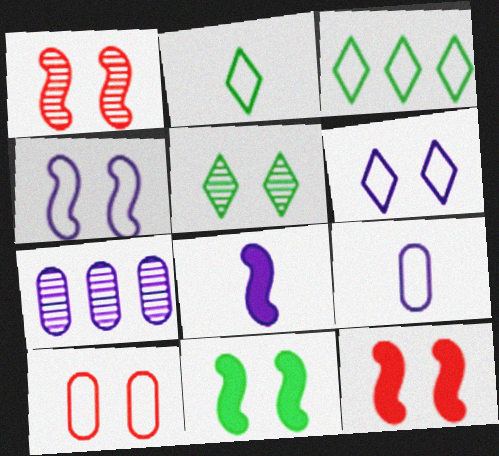[[1, 4, 11], 
[2, 7, 12], 
[6, 7, 8]]